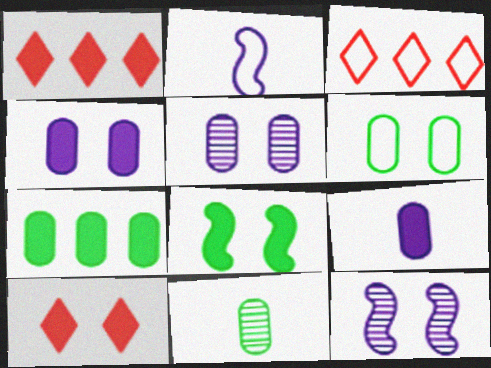[[1, 8, 9], 
[2, 3, 6], 
[4, 8, 10], 
[6, 7, 11], 
[6, 10, 12]]